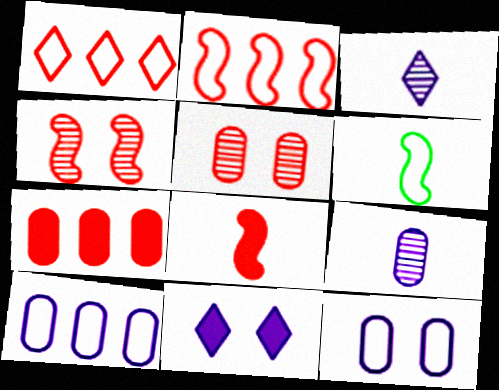[[1, 5, 8], 
[1, 6, 12], 
[2, 4, 8]]